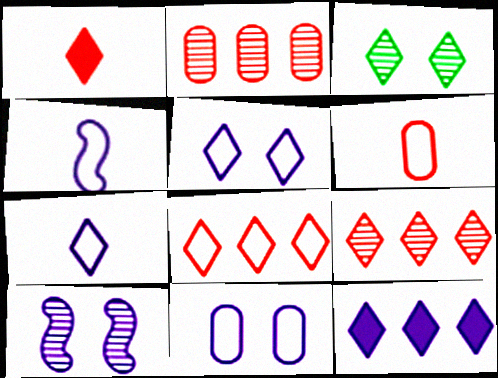[]